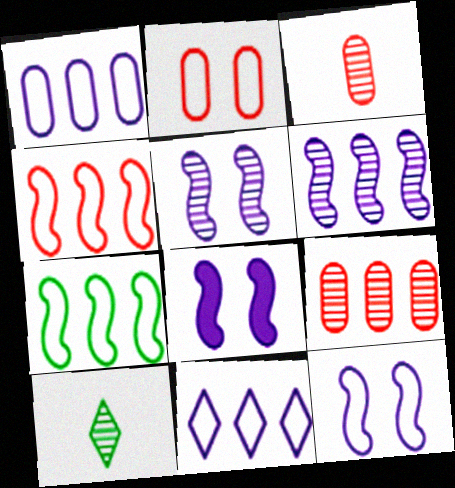[[5, 8, 12], 
[5, 9, 10]]